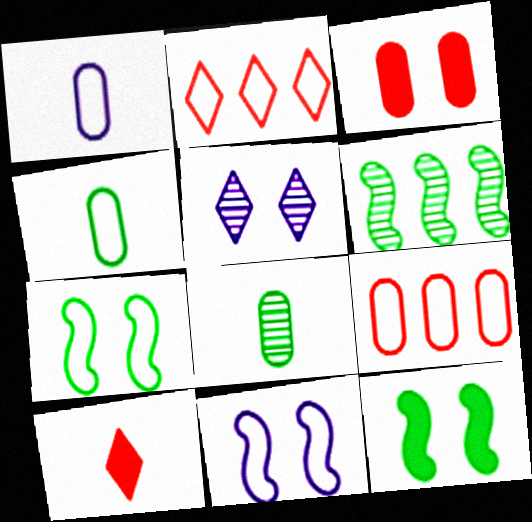[[1, 2, 7], 
[2, 4, 11], 
[3, 5, 7]]